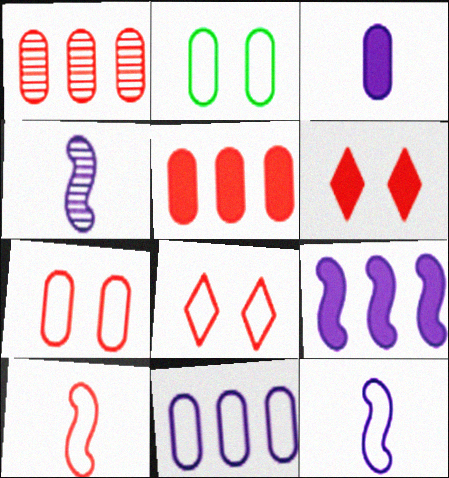[[1, 2, 3], 
[1, 6, 10]]